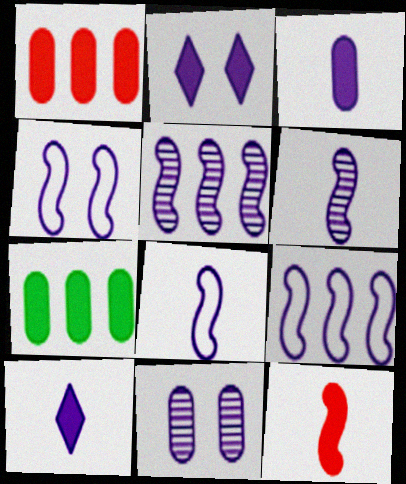[[2, 4, 11], 
[2, 7, 12], 
[4, 8, 9], 
[9, 10, 11]]